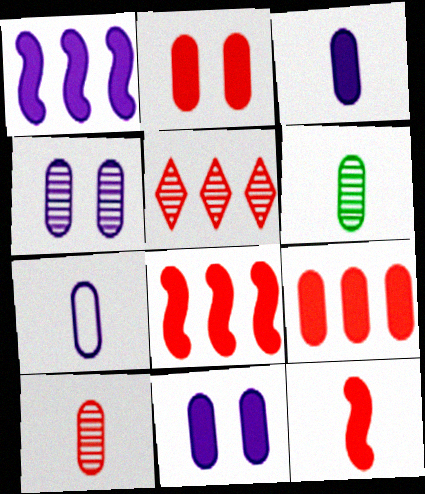[]